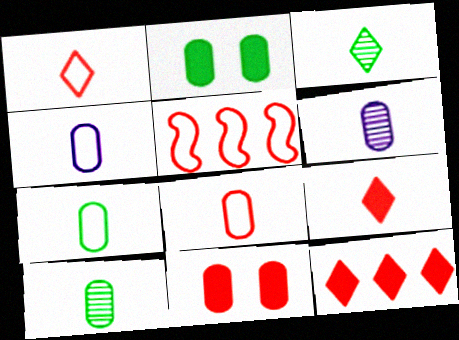[[4, 7, 8]]